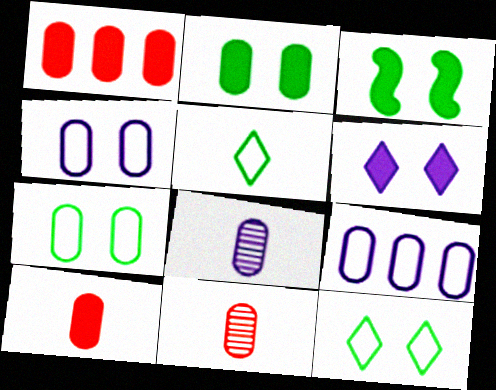[[1, 7, 8], 
[2, 9, 11]]